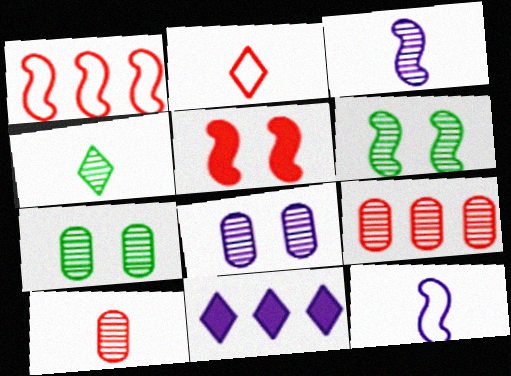[[2, 5, 9], 
[3, 4, 10], 
[8, 11, 12]]